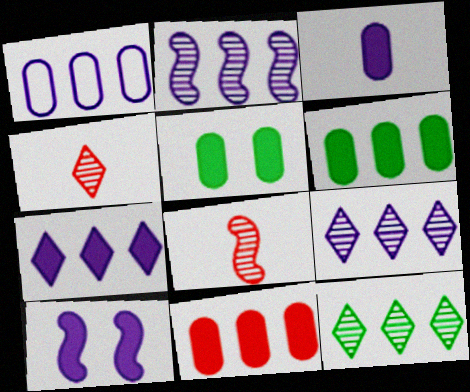[[1, 2, 7], 
[3, 5, 11], 
[3, 7, 10]]